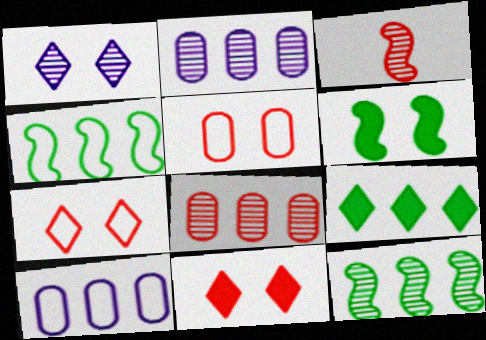[[1, 5, 6]]